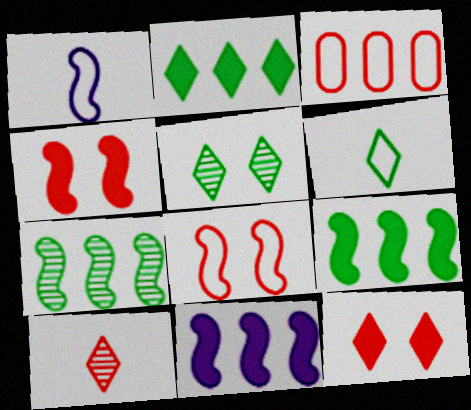[[1, 4, 7], 
[2, 5, 6], 
[3, 4, 10]]